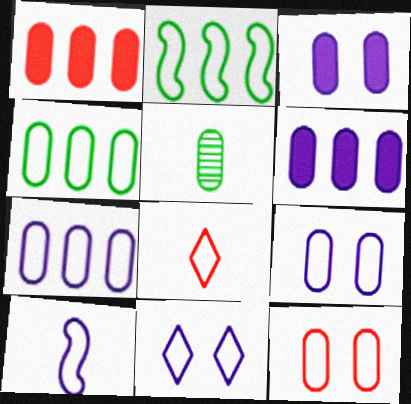[[1, 5, 9], 
[2, 8, 9], 
[5, 6, 12], 
[7, 10, 11]]